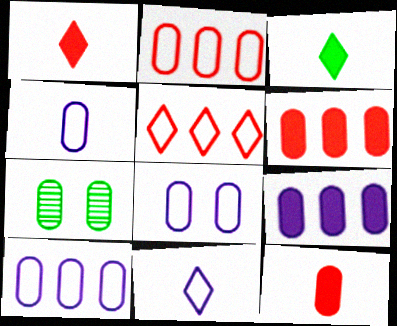[[4, 6, 7], 
[4, 8, 10], 
[7, 10, 12]]